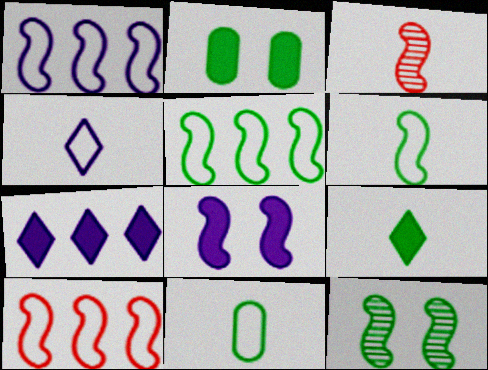[[1, 5, 10], 
[3, 5, 8]]